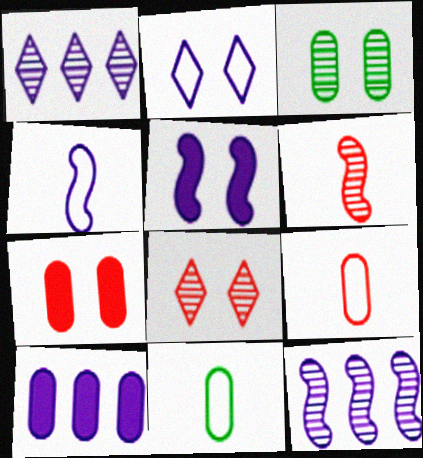[[1, 3, 6], 
[3, 9, 10], 
[4, 5, 12]]